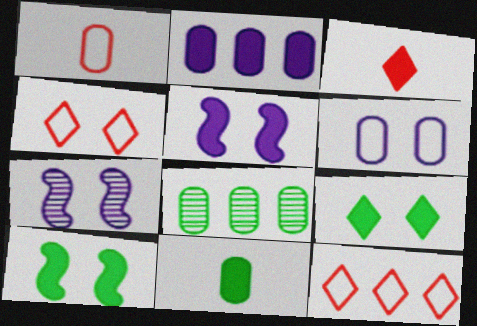[[2, 3, 10], 
[7, 11, 12]]